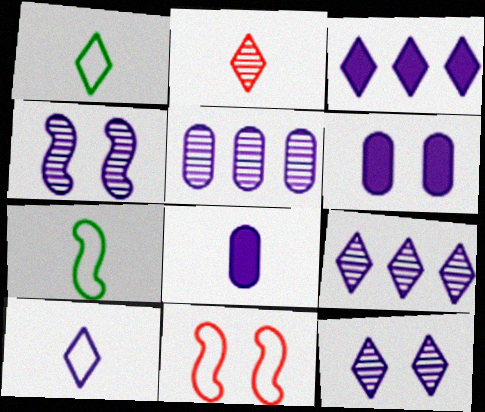[[2, 7, 8], 
[3, 10, 12]]